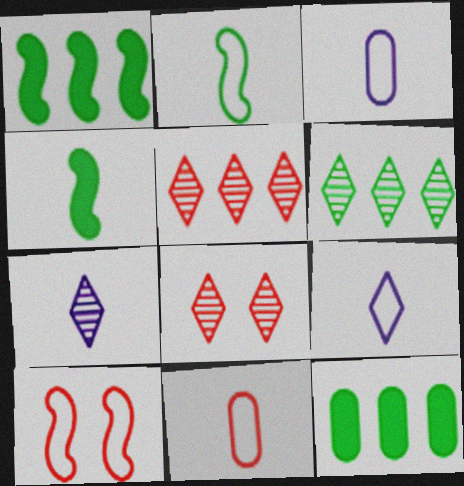[[1, 3, 8], 
[2, 9, 11], 
[4, 7, 11], 
[6, 7, 8], 
[7, 10, 12]]